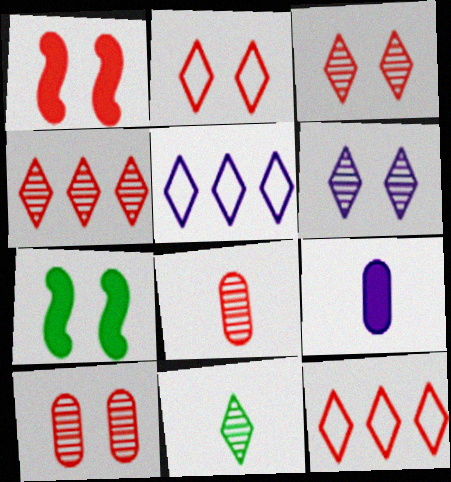[[1, 2, 10], 
[1, 8, 12], 
[4, 6, 11], 
[5, 7, 8]]